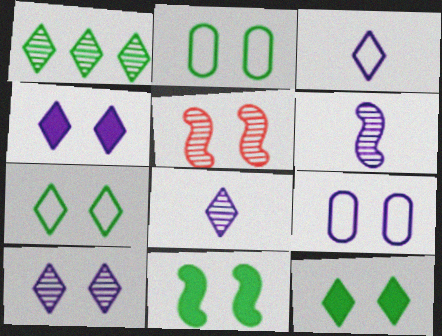[[2, 4, 5], 
[5, 9, 12]]